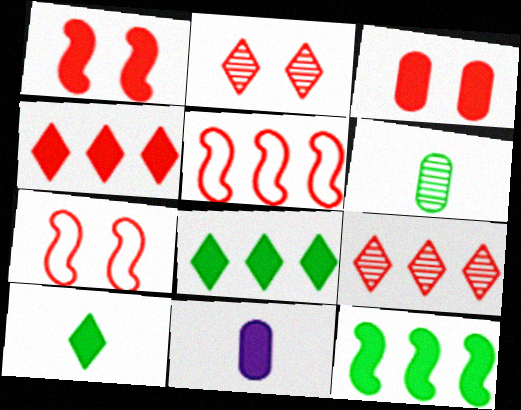[[1, 8, 11], 
[2, 3, 7]]